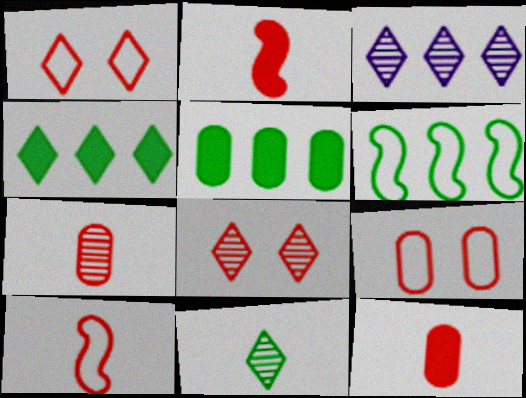[[3, 8, 11]]